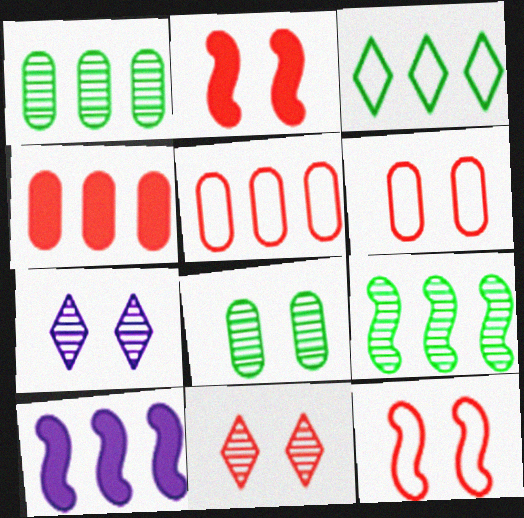[[2, 6, 11]]